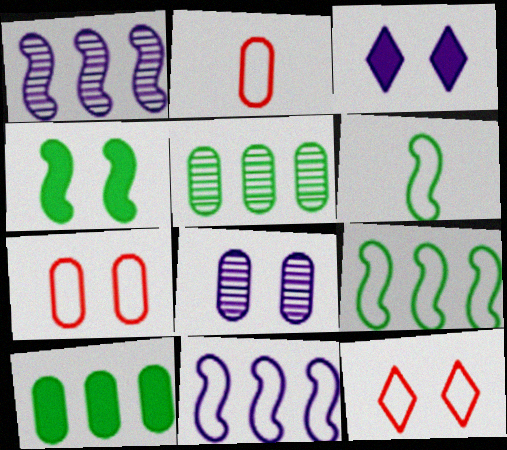[[2, 8, 10], 
[4, 8, 12]]